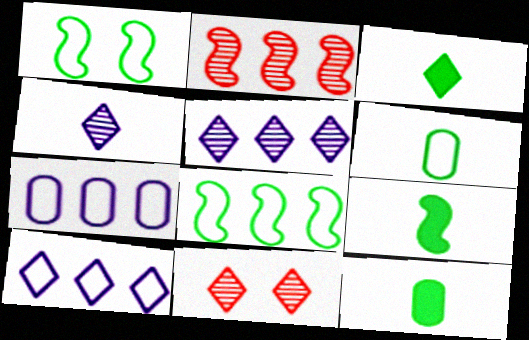[[3, 9, 12], 
[3, 10, 11], 
[7, 9, 11]]